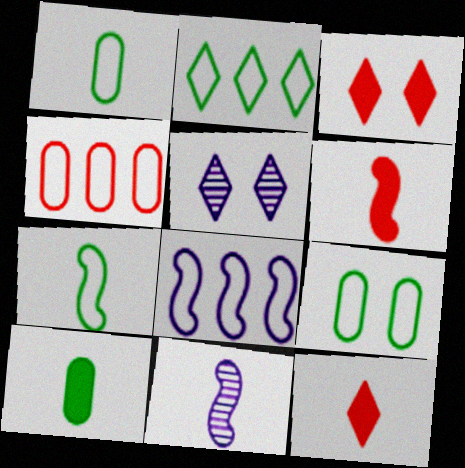[[1, 11, 12], 
[2, 4, 8], 
[2, 5, 12], 
[2, 7, 9], 
[6, 7, 11]]